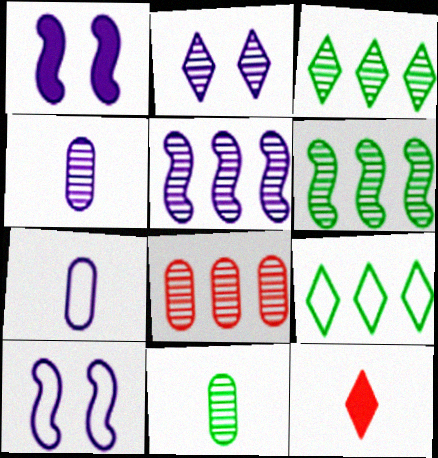[[2, 4, 5], 
[2, 9, 12], 
[3, 5, 8]]